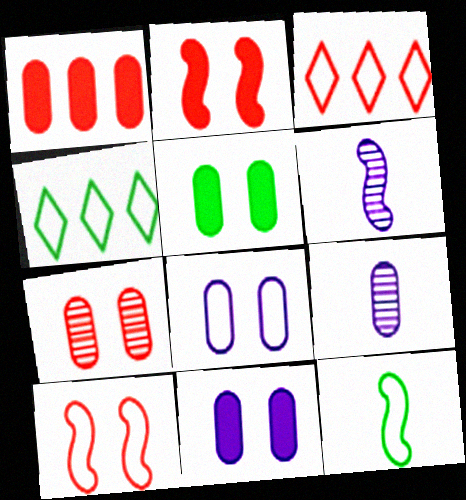[[2, 4, 9], 
[3, 5, 6], 
[3, 8, 12], 
[5, 7, 8]]